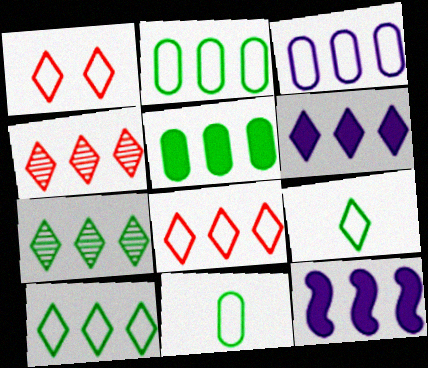[[2, 4, 12], 
[4, 6, 10], 
[6, 7, 8]]